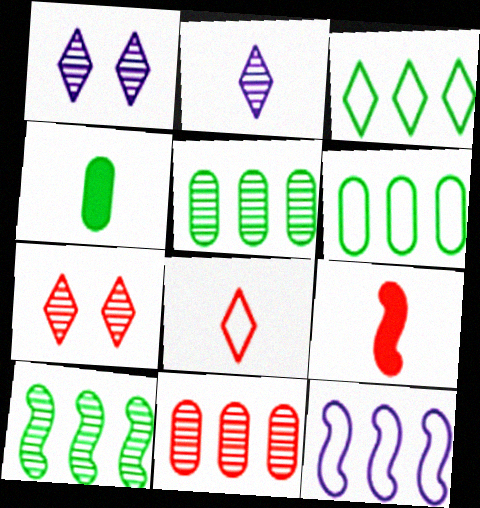[[1, 6, 9], 
[4, 7, 12]]